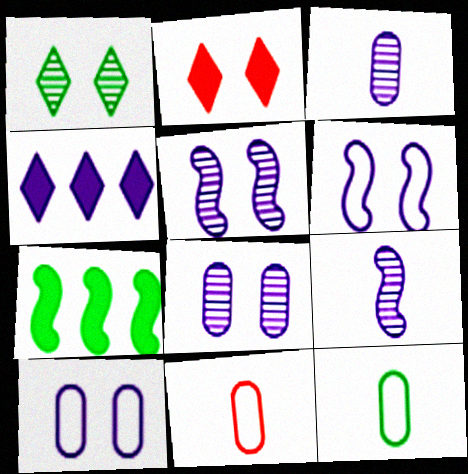[[1, 7, 12], 
[3, 4, 6], 
[4, 9, 10]]